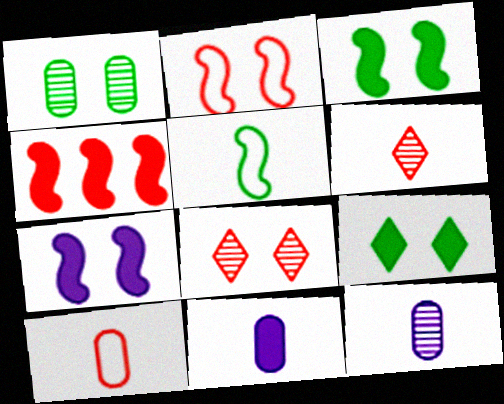[[4, 8, 10], 
[4, 9, 11], 
[5, 6, 11]]